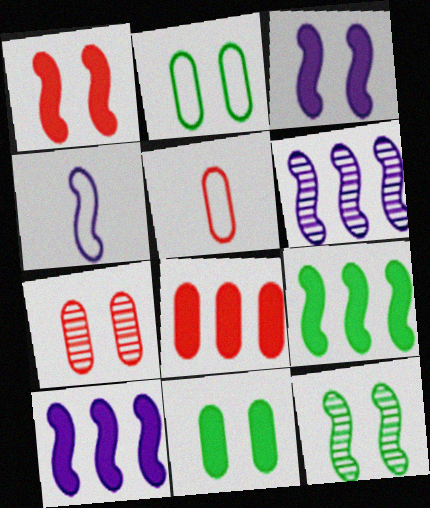[[3, 4, 6], 
[5, 7, 8]]